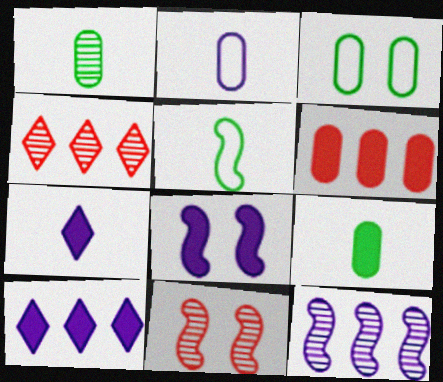[]